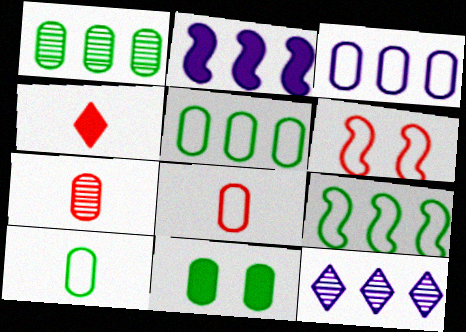[[1, 10, 11], 
[2, 3, 12], 
[2, 4, 11], 
[3, 7, 11]]